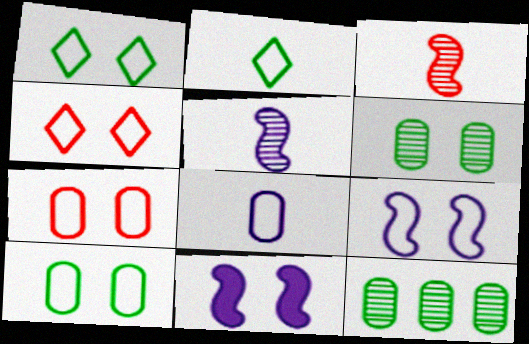[[1, 7, 9], 
[4, 6, 11], 
[4, 9, 10]]